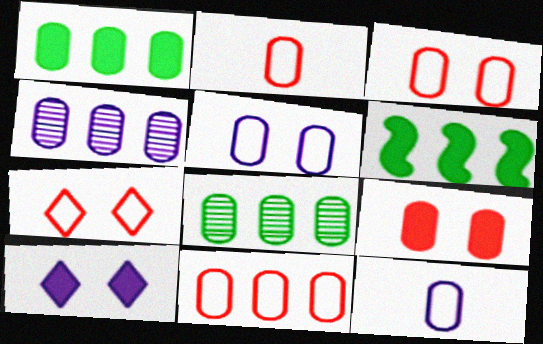[[1, 4, 11], 
[2, 3, 11], 
[8, 9, 12]]